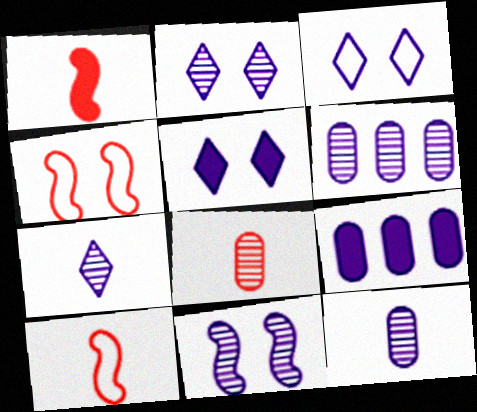[[2, 3, 5], 
[6, 7, 11]]